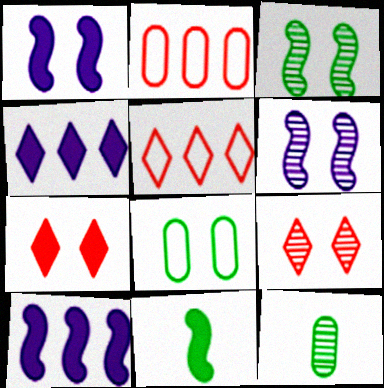[[1, 5, 12], 
[1, 8, 9], 
[6, 7, 8]]